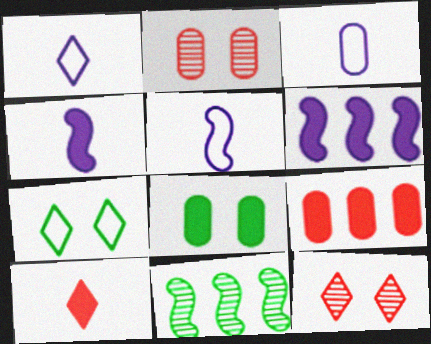[[1, 3, 5], 
[6, 8, 10]]